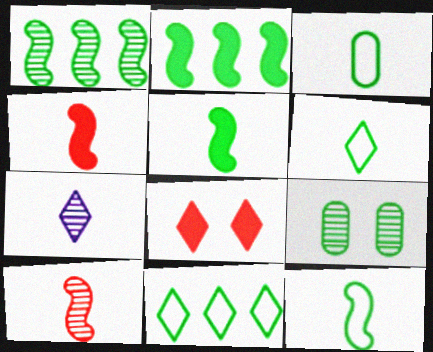[[2, 6, 9], 
[3, 4, 7], 
[3, 6, 12], 
[5, 9, 11], 
[7, 8, 11]]